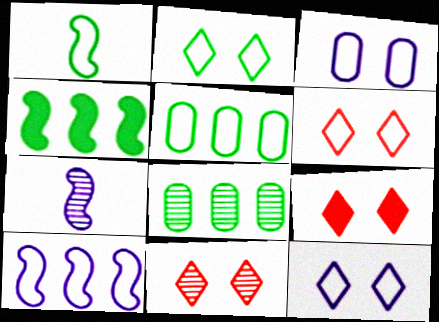[[1, 2, 5], 
[2, 6, 12], 
[5, 7, 9], 
[6, 9, 11], 
[7, 8, 11]]